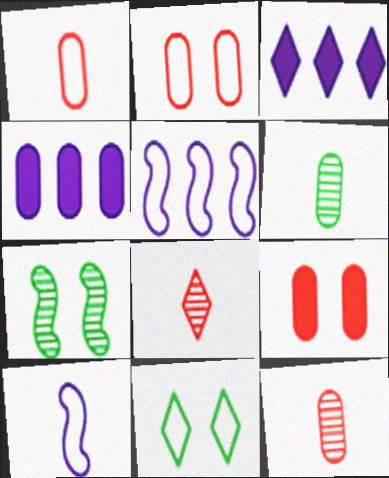[[1, 3, 7], 
[1, 5, 11], 
[2, 4, 6], 
[3, 8, 11]]